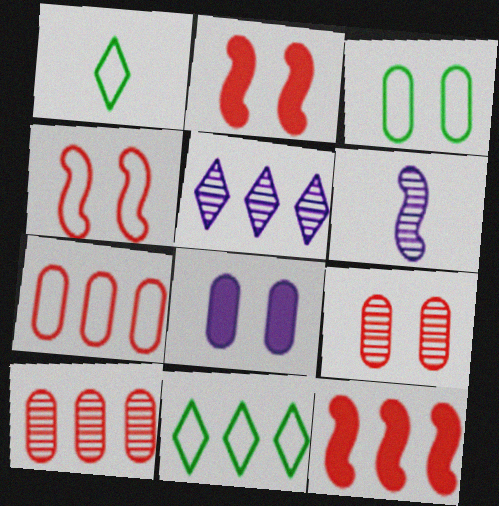[[3, 8, 9]]